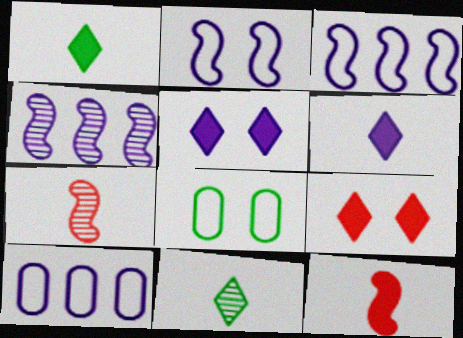[]